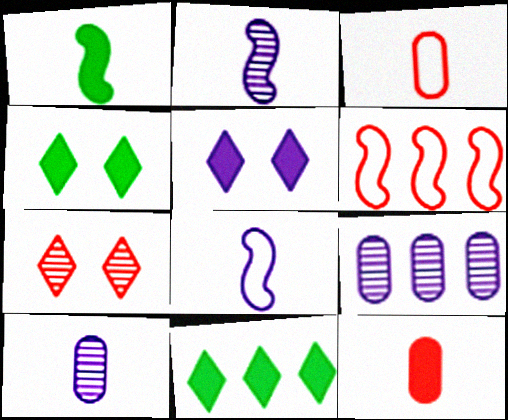[[4, 6, 10], 
[5, 8, 9], 
[6, 7, 12], 
[6, 9, 11]]